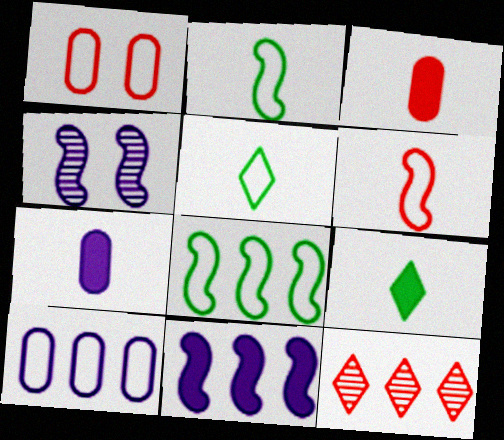[]